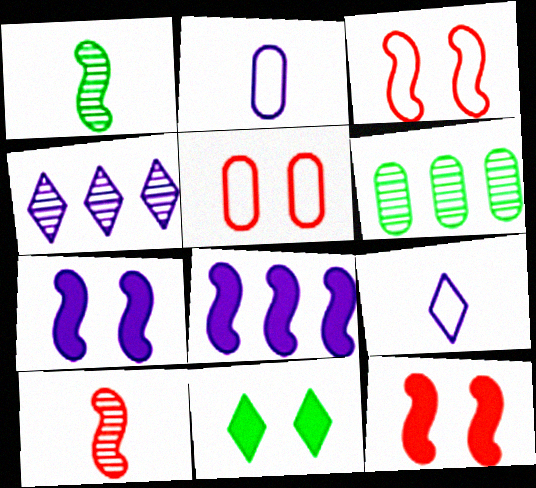[[1, 3, 8], 
[2, 4, 7], 
[6, 9, 12]]